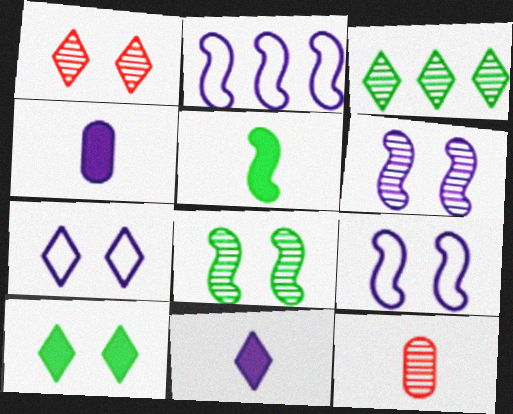[[1, 7, 10], 
[2, 10, 12], 
[3, 6, 12]]